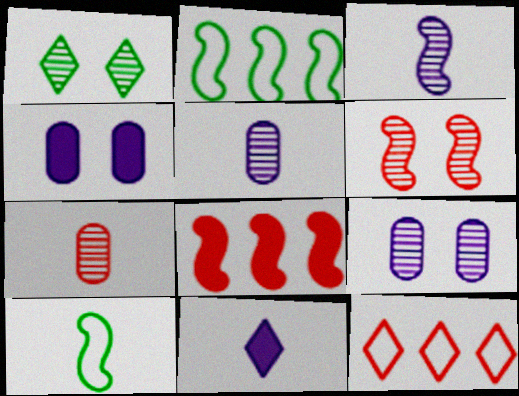[[1, 6, 9], 
[1, 11, 12], 
[7, 10, 11]]